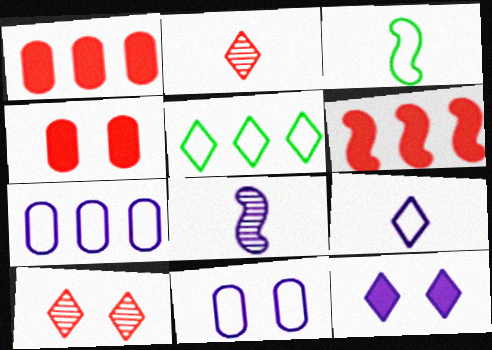[[2, 5, 12], 
[4, 5, 8], 
[7, 8, 12]]